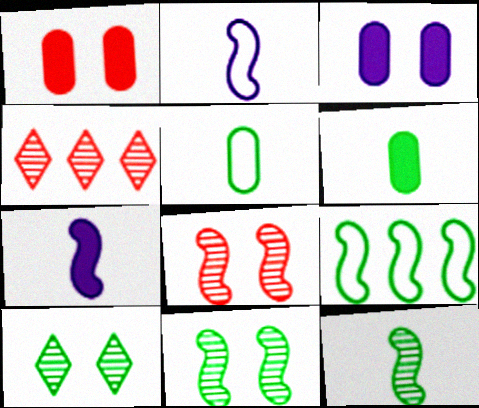[[6, 9, 10], 
[7, 8, 9]]